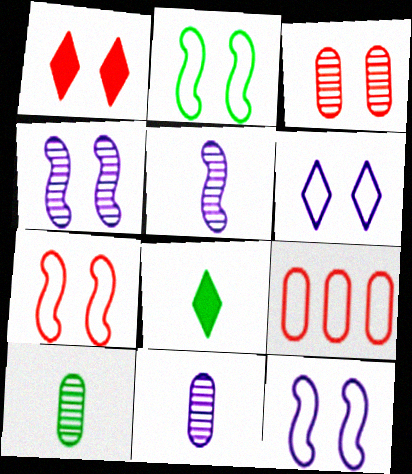[[1, 3, 7], 
[2, 7, 12], 
[4, 8, 9]]